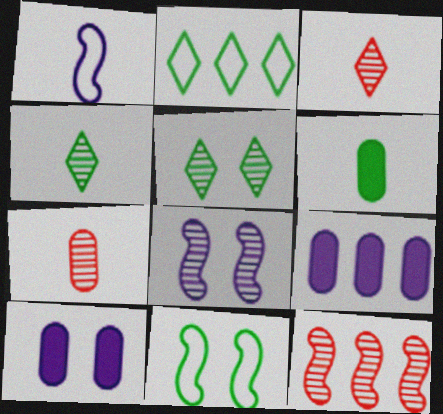[[1, 3, 6], 
[2, 9, 12], 
[3, 9, 11]]